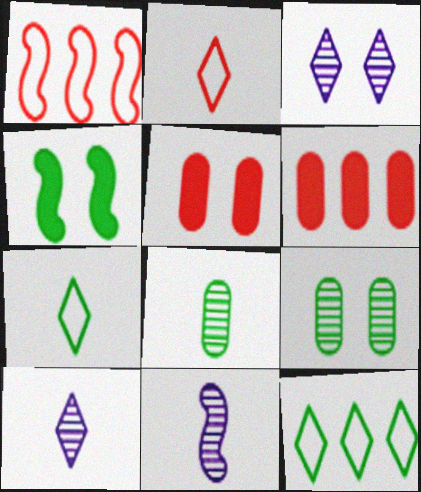[[1, 4, 11], 
[4, 8, 12], 
[5, 11, 12]]